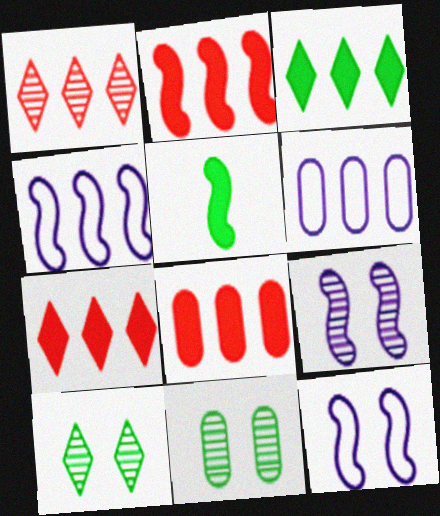[[2, 7, 8]]